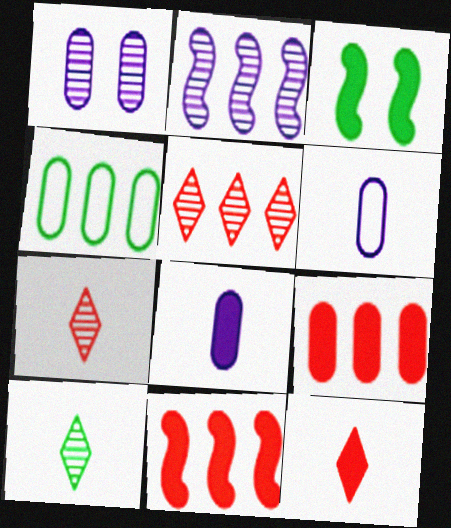[[3, 4, 10], 
[3, 5, 6]]